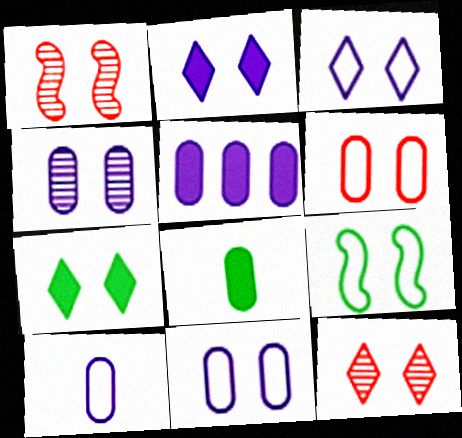[[1, 7, 11], 
[3, 6, 9], 
[3, 7, 12], 
[4, 5, 10]]